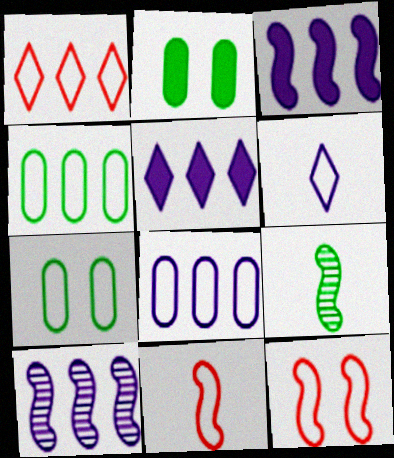[[3, 9, 12], 
[4, 6, 12], 
[5, 8, 10]]